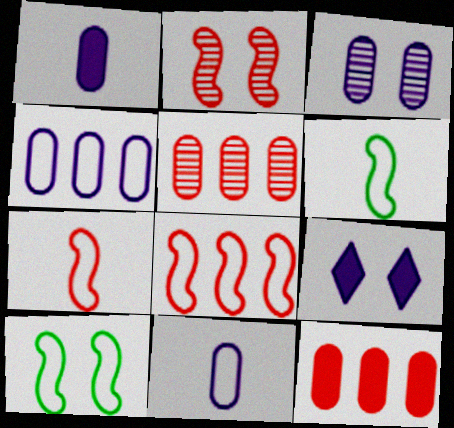[[1, 3, 4], 
[5, 6, 9]]